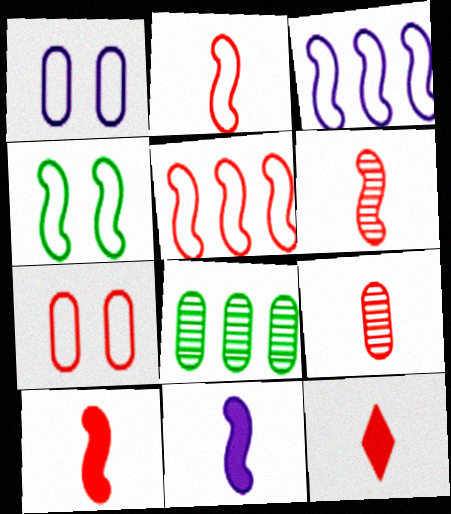[[2, 3, 4], 
[2, 6, 10], 
[2, 9, 12]]